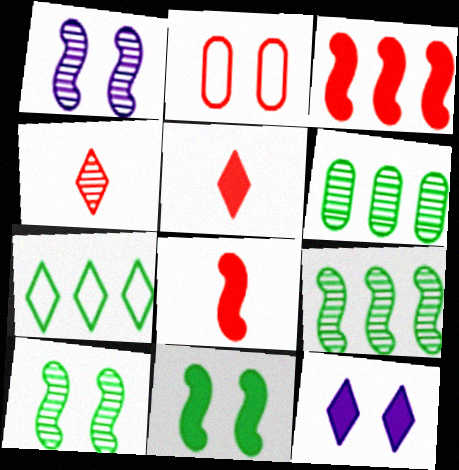[[1, 4, 6], 
[2, 3, 4], 
[2, 10, 12], 
[4, 7, 12]]